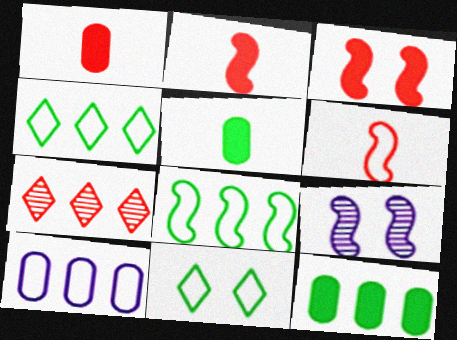[[1, 4, 9], 
[2, 8, 9], 
[6, 10, 11]]